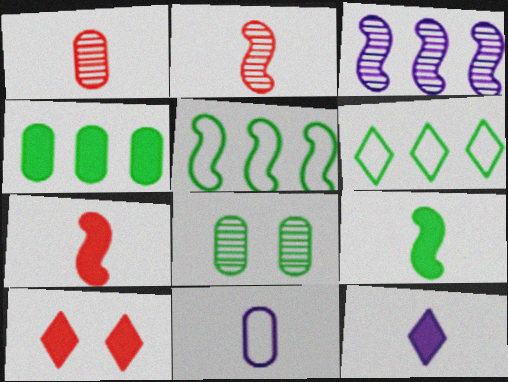[[6, 8, 9]]